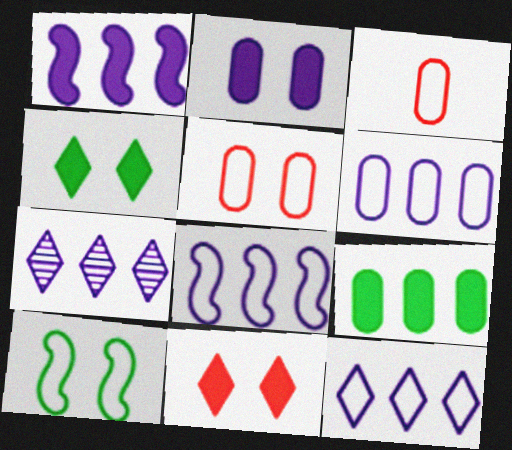[[1, 6, 7], 
[3, 10, 12], 
[6, 8, 12]]